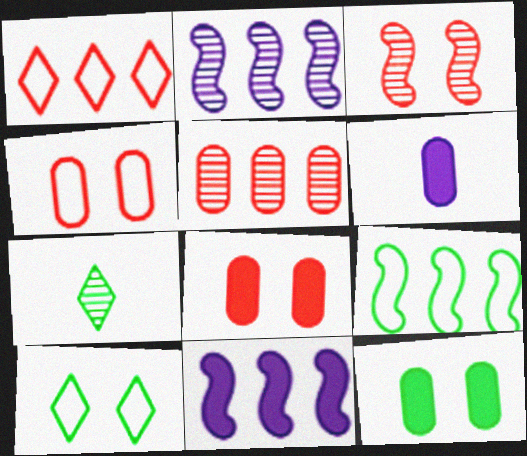[[4, 7, 11], 
[7, 9, 12]]